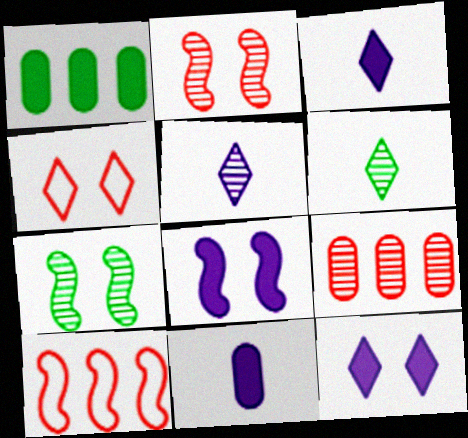[[5, 7, 9]]